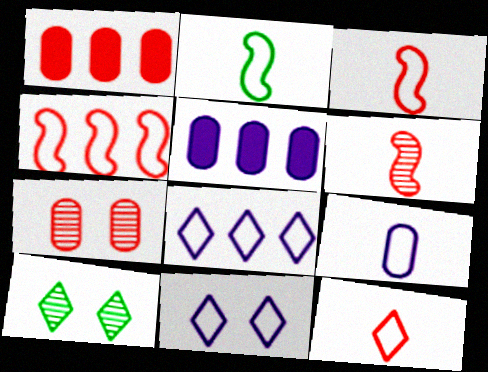[[2, 9, 12], 
[3, 5, 10]]